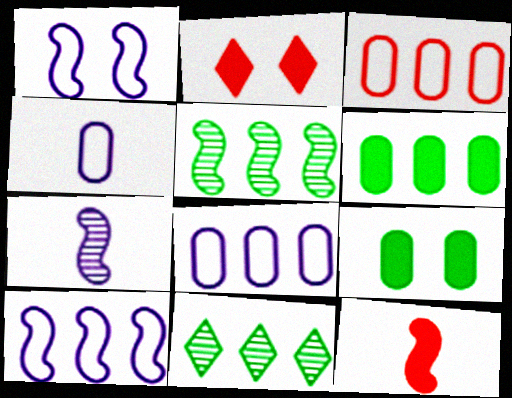[[1, 5, 12], 
[2, 4, 5]]